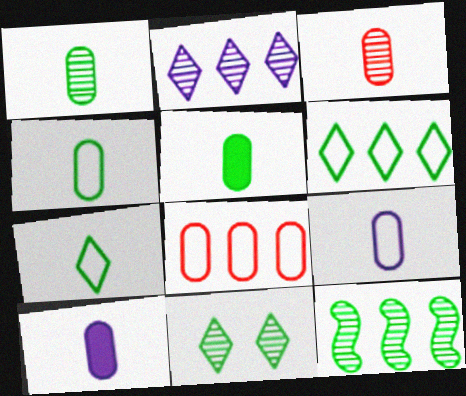[[1, 4, 5], 
[1, 11, 12], 
[3, 4, 10], 
[3, 5, 9]]